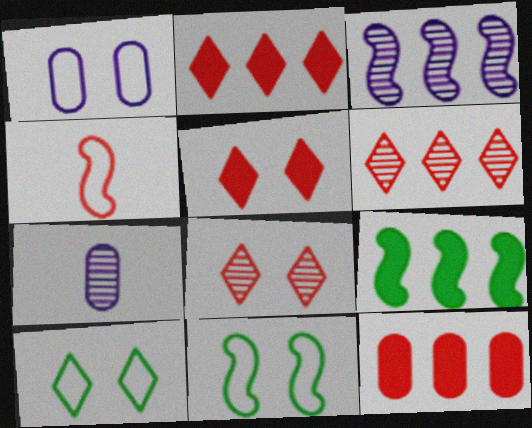[[2, 7, 11], 
[4, 8, 12]]